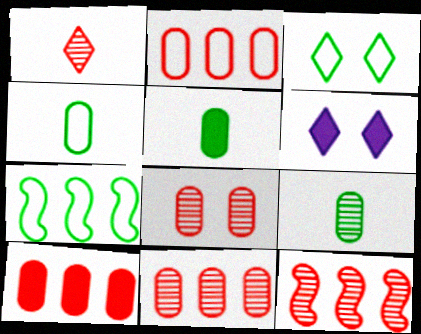[[1, 8, 12], 
[2, 10, 11], 
[3, 4, 7], 
[4, 5, 9], 
[4, 6, 12]]